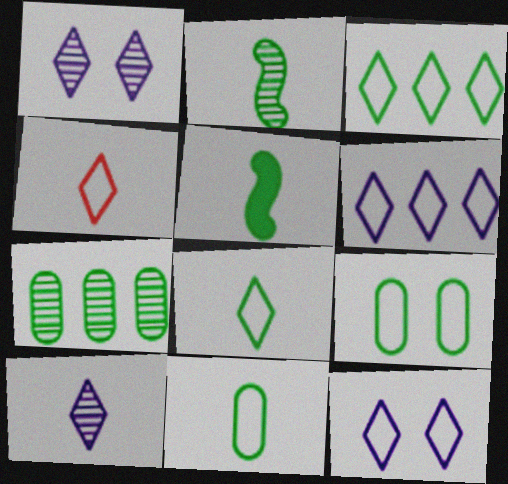[[3, 4, 12]]